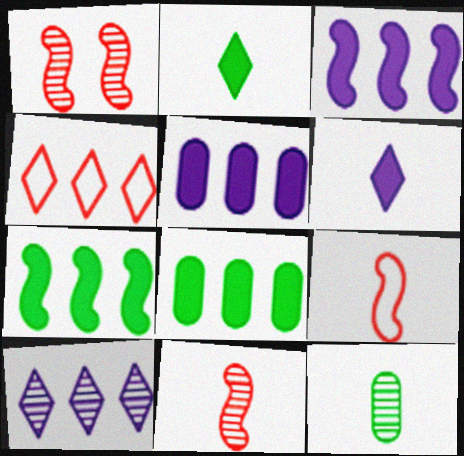[[1, 10, 12], 
[6, 9, 12]]